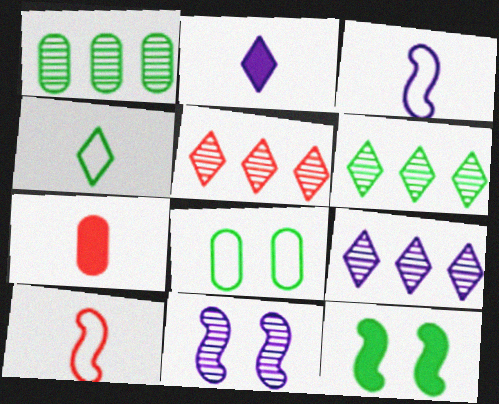[[1, 4, 12], 
[5, 6, 9]]